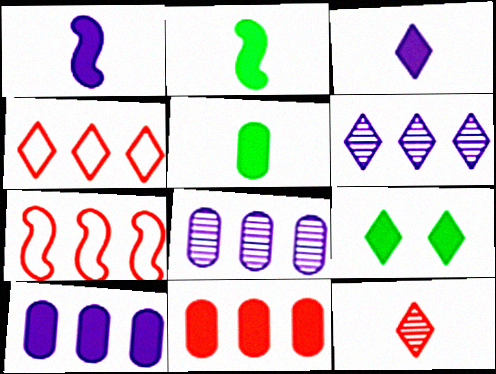[[1, 9, 11]]